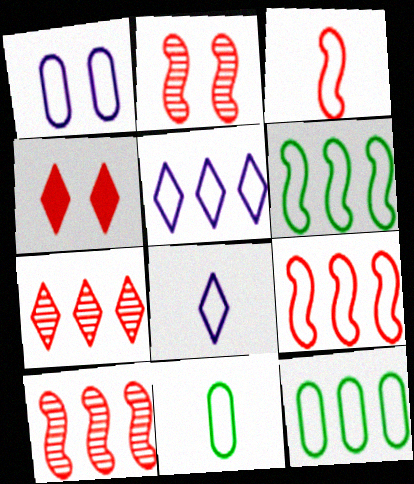[[3, 8, 11], 
[5, 9, 12]]